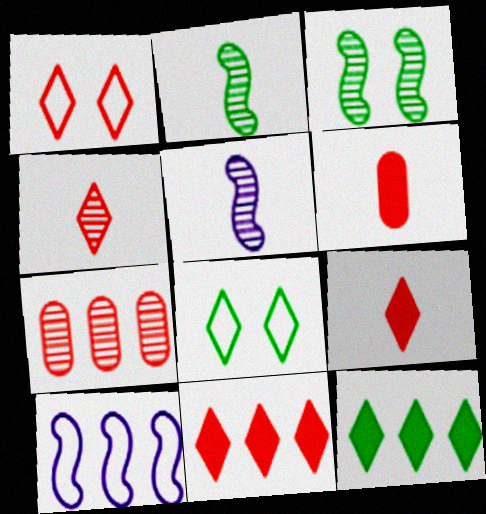[[1, 4, 11], 
[7, 10, 12]]